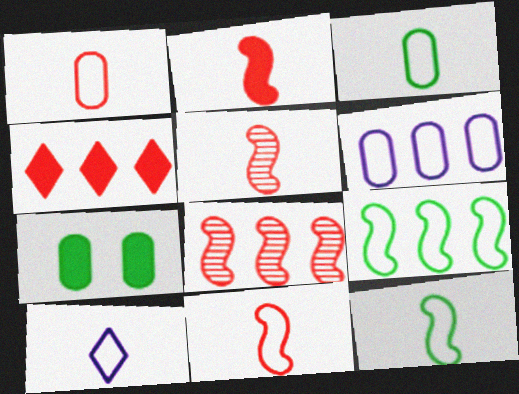[[1, 10, 12], 
[2, 5, 11], 
[3, 10, 11], 
[7, 8, 10]]